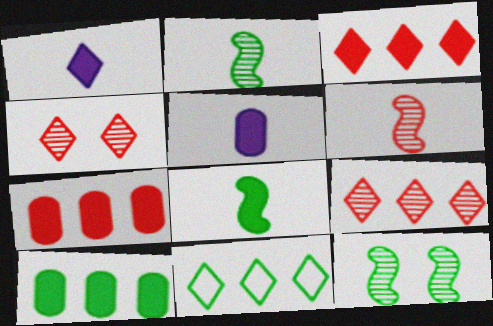[[1, 4, 11]]